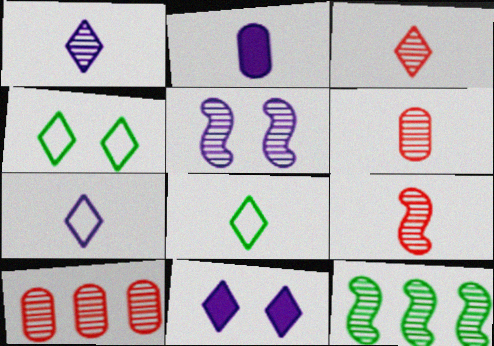[[2, 8, 9], 
[3, 6, 9], 
[5, 9, 12]]